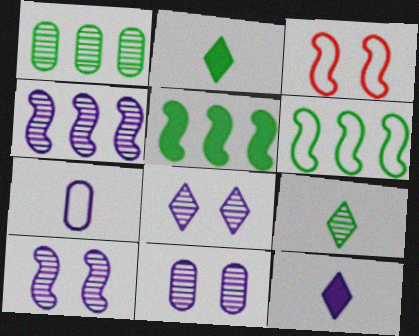[[1, 3, 12], 
[8, 10, 11]]